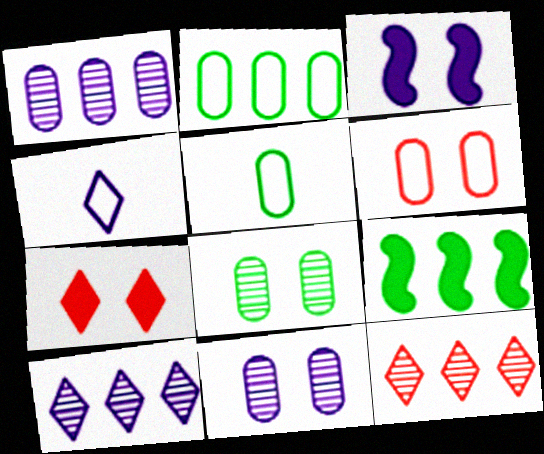[[1, 3, 4], 
[3, 5, 12]]